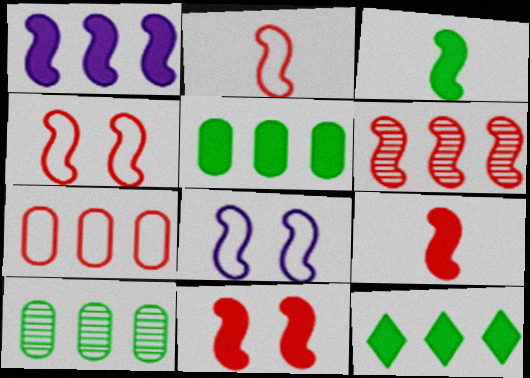[[1, 3, 11], 
[2, 6, 11], 
[3, 6, 8], 
[4, 6, 9]]